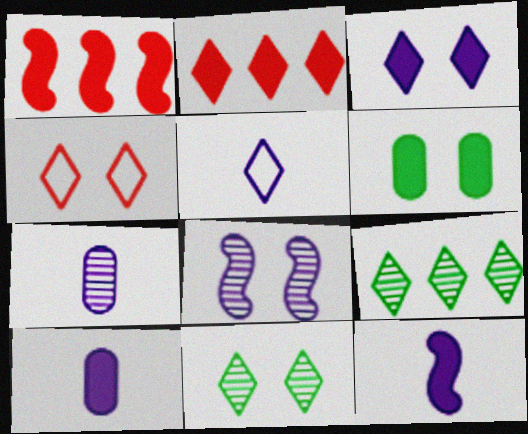[[2, 5, 11], 
[2, 6, 12], 
[3, 4, 11], 
[4, 6, 8], 
[5, 7, 12]]